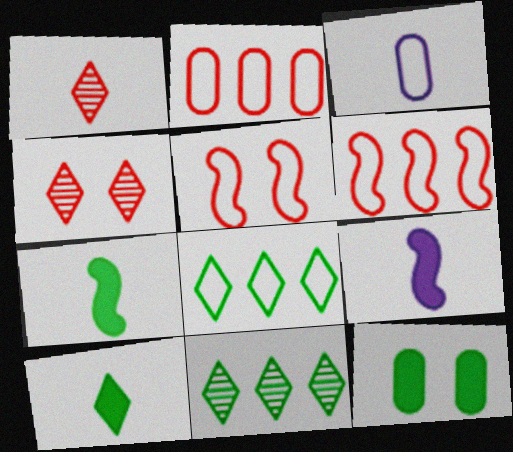[[1, 3, 7], 
[3, 5, 8]]